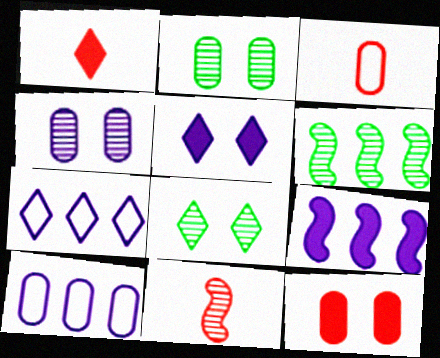[[1, 3, 11], 
[1, 7, 8], 
[3, 5, 6], 
[3, 8, 9]]